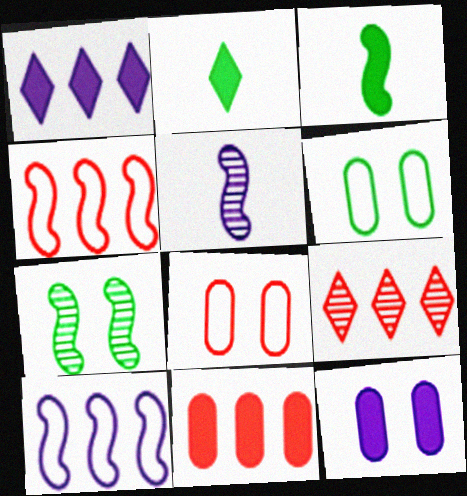[[4, 9, 11]]